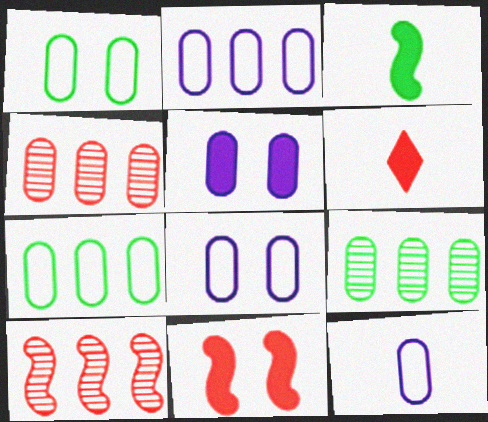[[2, 8, 12]]